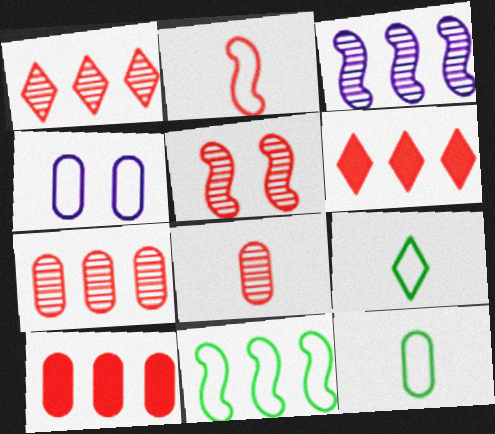[[1, 5, 8]]